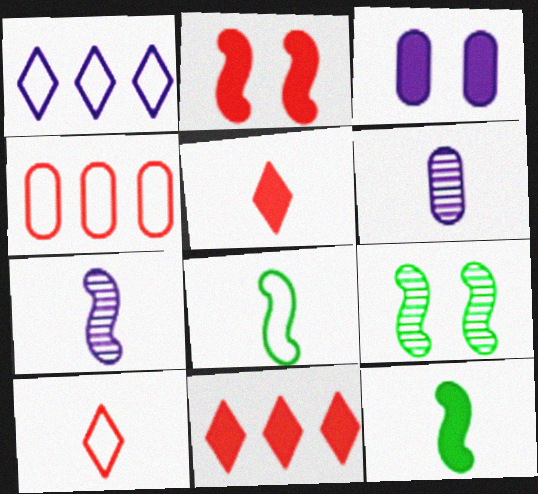[[1, 3, 7], 
[3, 11, 12], 
[5, 6, 8], 
[6, 10, 12]]